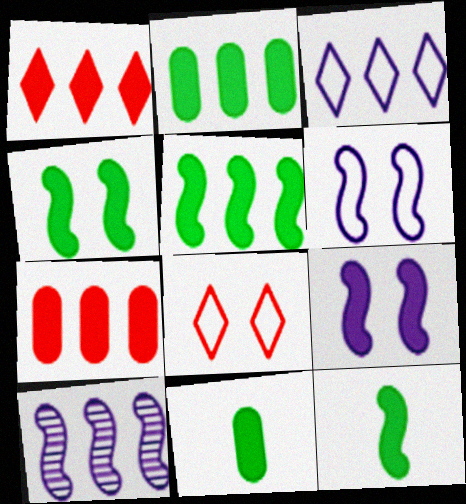[[1, 9, 11], 
[4, 5, 12], 
[8, 10, 11]]